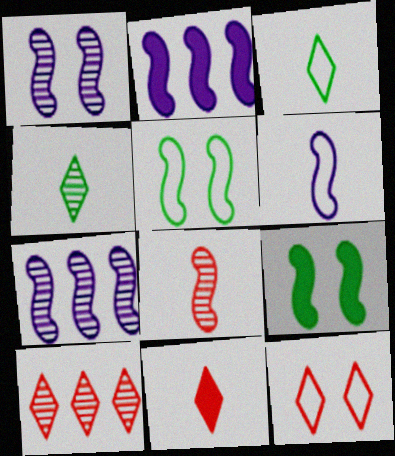[[1, 2, 6], 
[2, 5, 8], 
[10, 11, 12]]